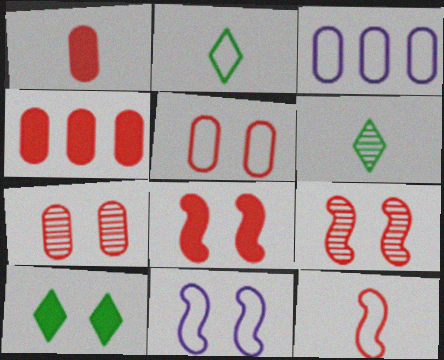[[3, 6, 8], 
[4, 6, 11], 
[7, 10, 11]]